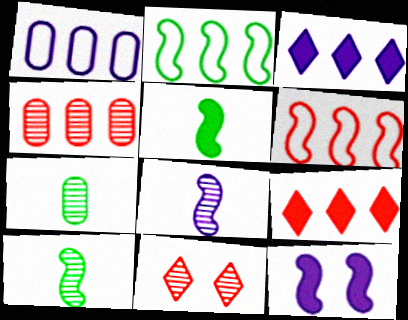[[1, 5, 11], 
[2, 3, 4], 
[4, 6, 9], 
[6, 10, 12]]